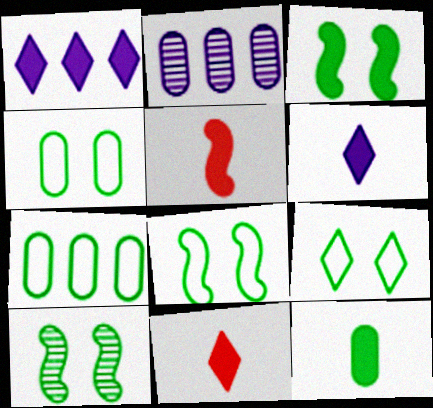[[2, 5, 9], 
[2, 8, 11], 
[3, 8, 10], 
[4, 8, 9], 
[5, 6, 12]]